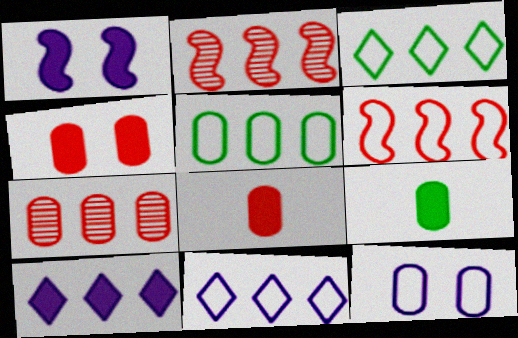[[2, 5, 10], 
[5, 6, 11], 
[7, 9, 12]]